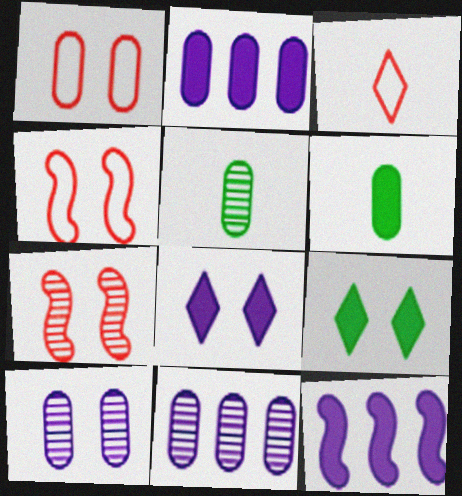[[1, 2, 5], 
[1, 6, 11], 
[4, 9, 10]]